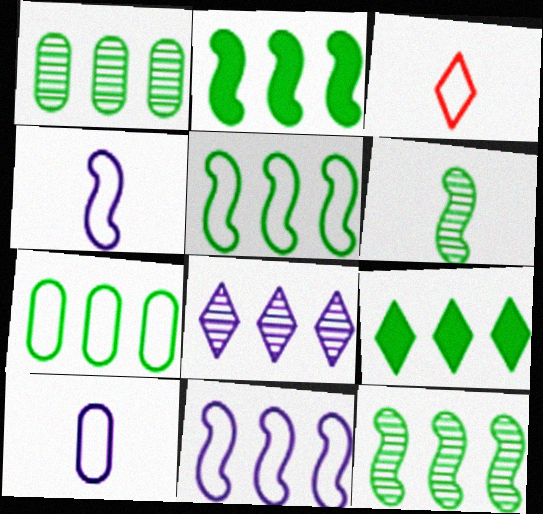[[1, 5, 9], 
[2, 5, 12], 
[7, 9, 12]]